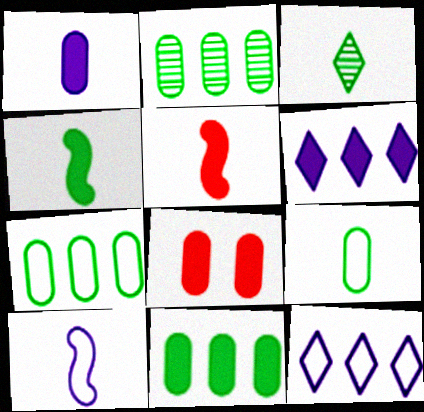[[1, 8, 11], 
[2, 7, 11], 
[3, 4, 9], 
[4, 6, 8]]